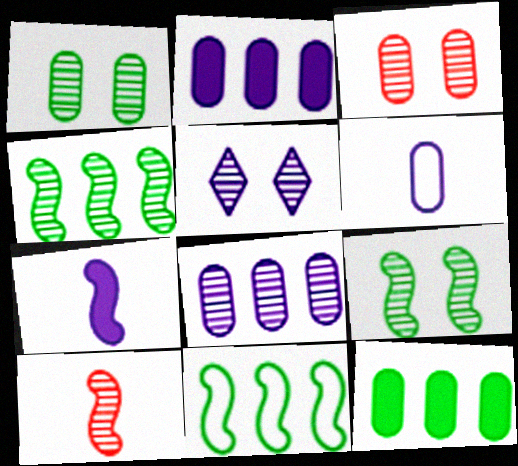[[3, 5, 9], 
[3, 6, 12]]